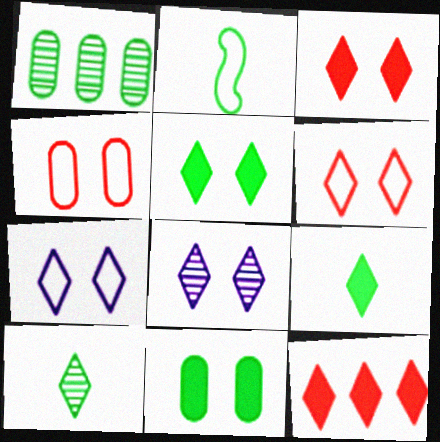[[1, 2, 5], 
[5, 6, 8], 
[7, 10, 12]]